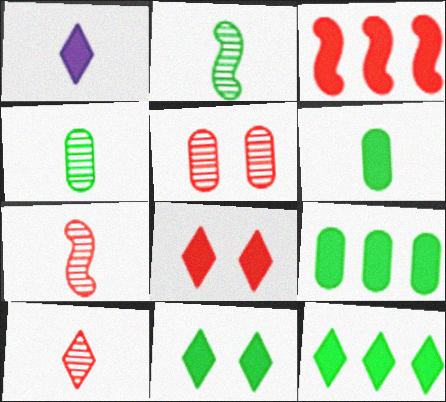[[1, 8, 12]]